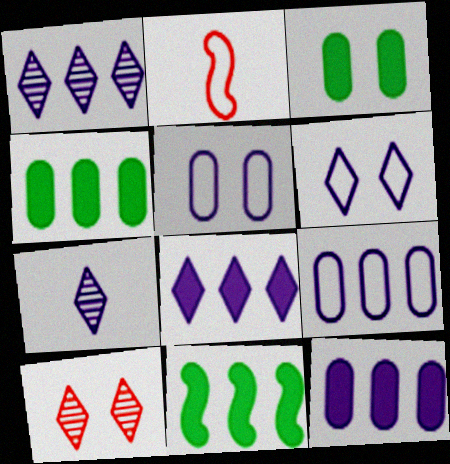[[1, 2, 3], 
[6, 7, 8]]